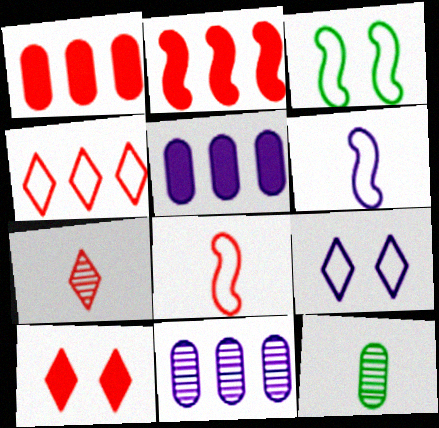[[2, 9, 12], 
[3, 5, 7], 
[4, 7, 10]]